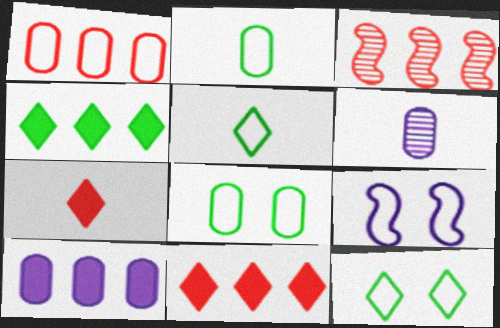[[1, 3, 11], 
[1, 5, 9]]